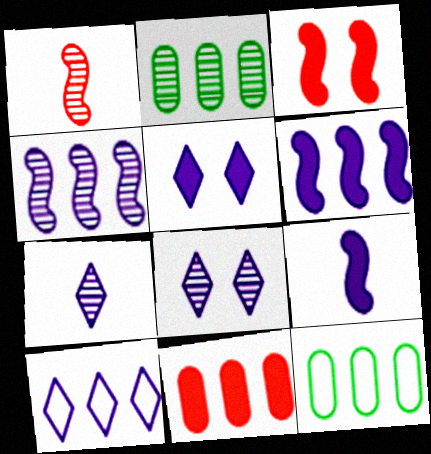[[1, 2, 8], 
[1, 5, 12], 
[3, 7, 12], 
[5, 7, 10]]